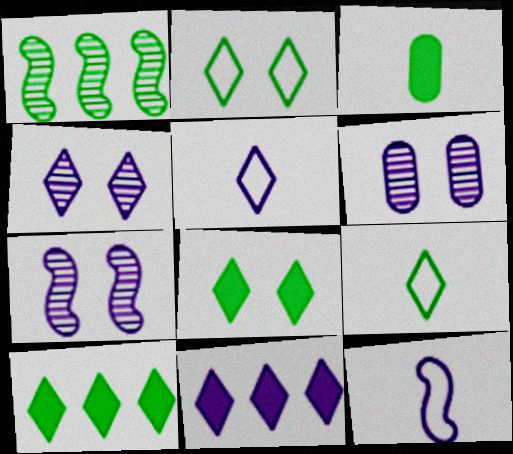[[1, 2, 3], 
[4, 5, 11], 
[4, 6, 7], 
[6, 11, 12]]